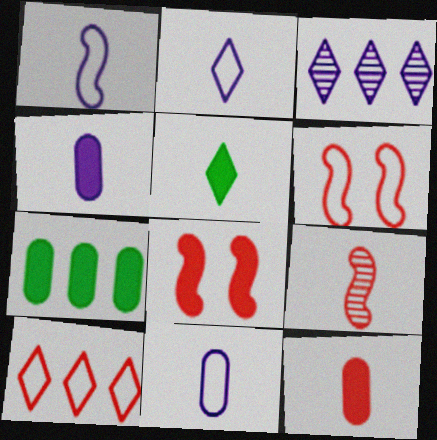[[1, 2, 11], 
[5, 9, 11]]